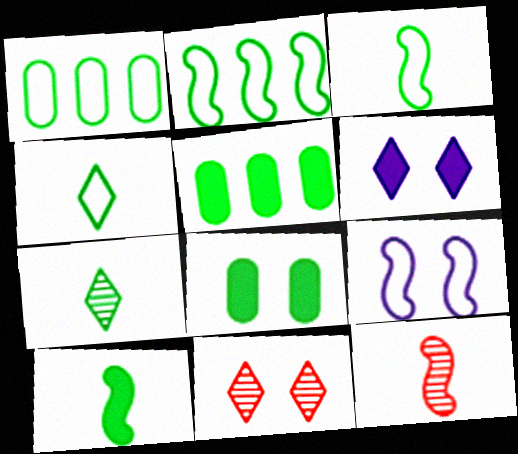[[1, 6, 12], 
[2, 7, 8], 
[8, 9, 11]]